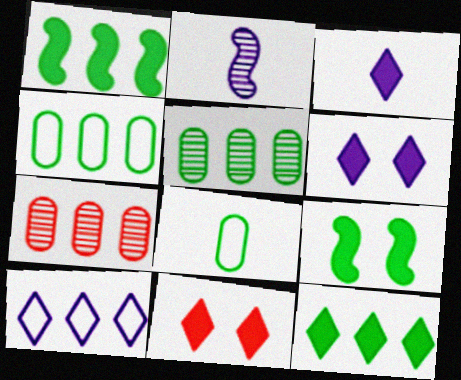[[1, 7, 10], 
[2, 4, 11], 
[3, 11, 12]]